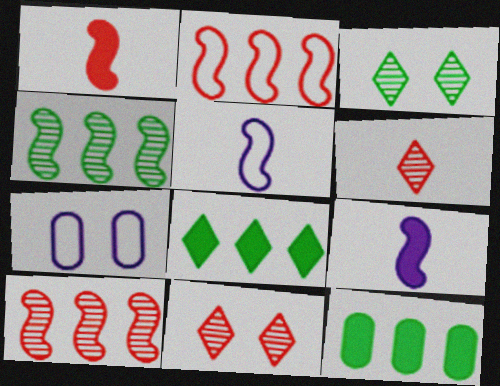[[5, 11, 12]]